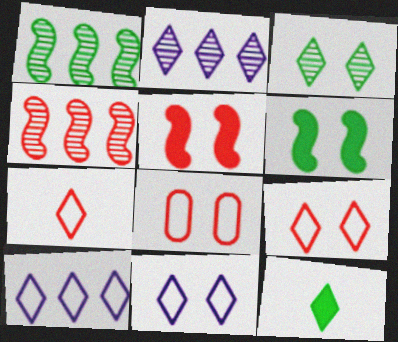[[2, 9, 12]]